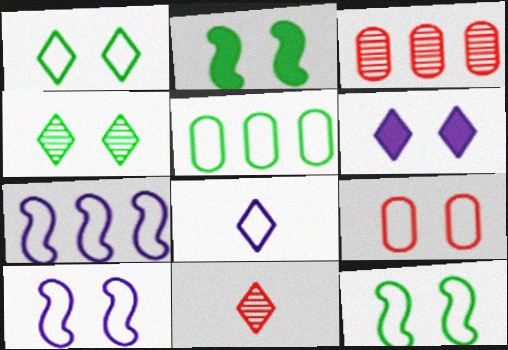[[1, 9, 10], 
[2, 3, 8]]